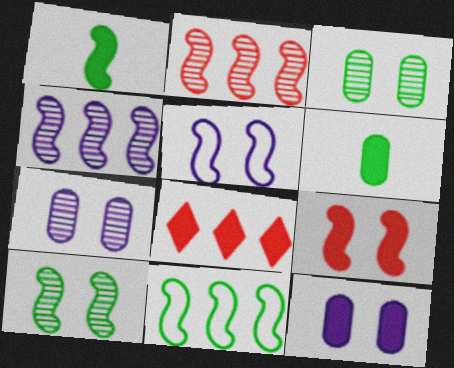[[1, 2, 5], 
[1, 8, 12], 
[1, 10, 11], 
[5, 9, 10]]